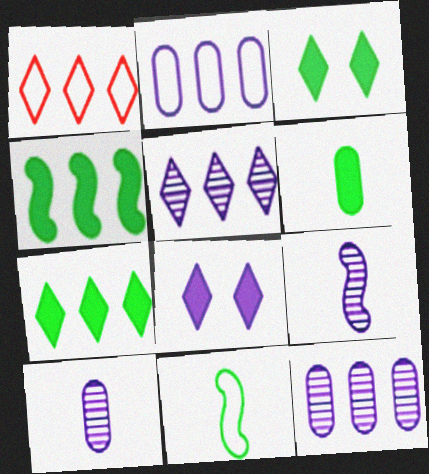[[1, 4, 12], 
[1, 5, 7], 
[2, 8, 9], 
[3, 4, 6]]